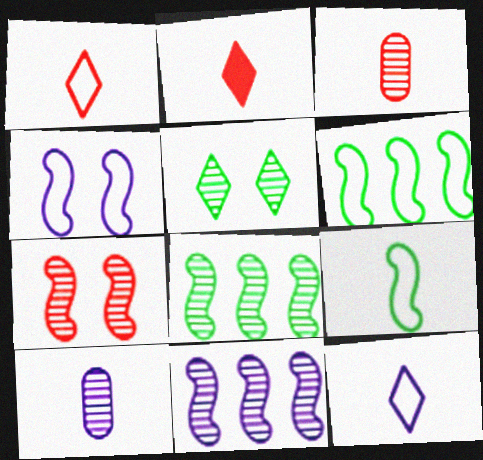[[2, 9, 10], 
[3, 5, 11]]